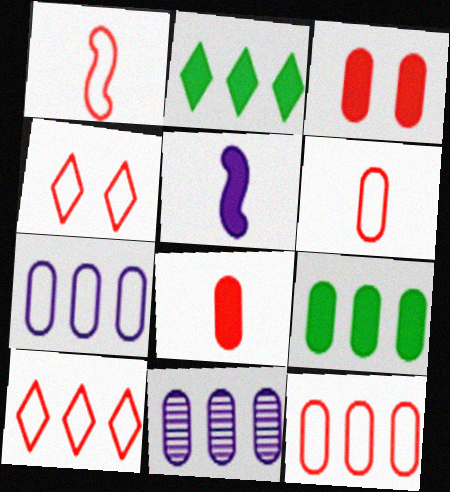[[1, 4, 12], 
[2, 3, 5], 
[9, 11, 12]]